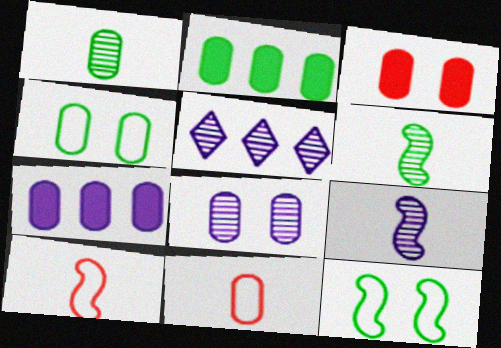[[1, 2, 4], 
[2, 8, 11], 
[3, 4, 8], 
[5, 8, 9]]